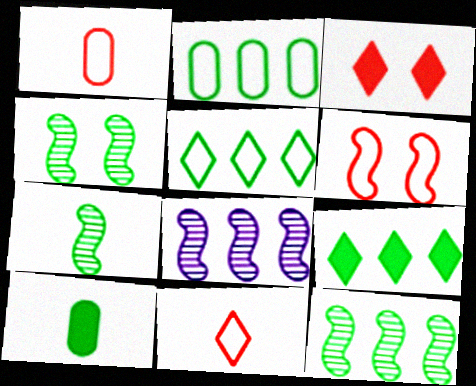[[2, 9, 12], 
[4, 5, 10], 
[4, 7, 12]]